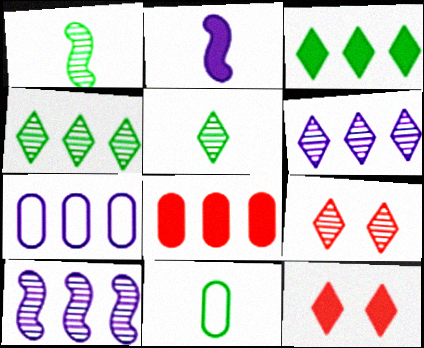[[1, 7, 12], 
[5, 6, 9], 
[10, 11, 12]]